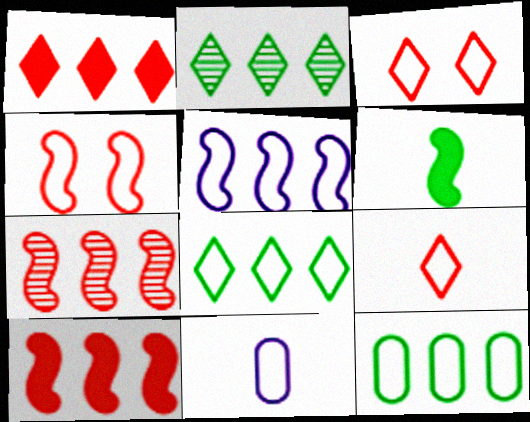[[4, 8, 11]]